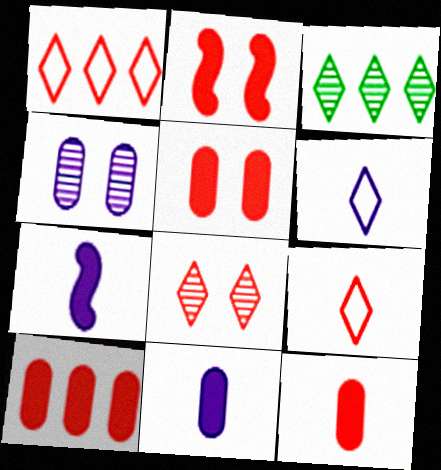[[5, 10, 12]]